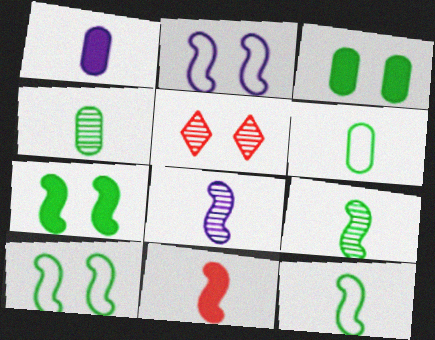[[2, 3, 5], 
[8, 11, 12]]